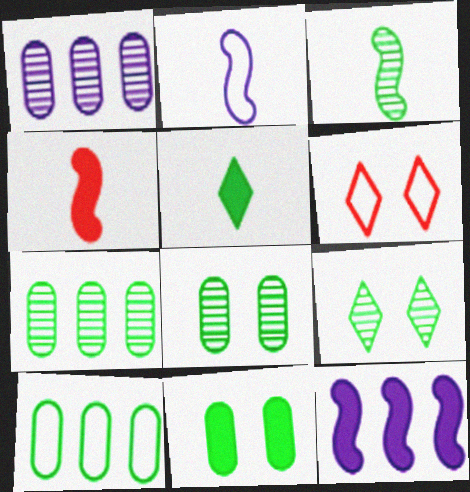[[2, 3, 4], 
[2, 6, 10], 
[3, 7, 9]]